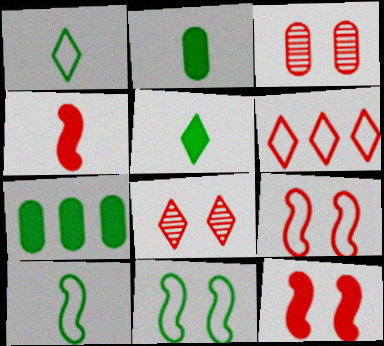[[3, 4, 6]]